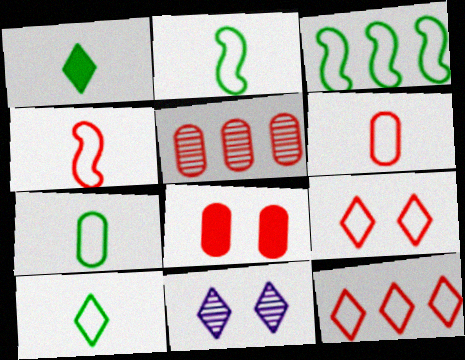[[1, 11, 12], 
[2, 7, 10], 
[5, 6, 8]]